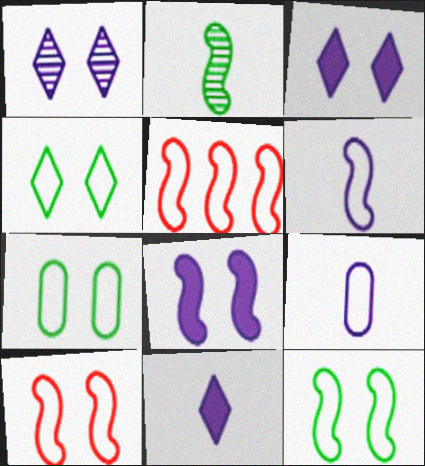[[2, 5, 8], 
[4, 5, 9], 
[4, 7, 12], 
[5, 6, 12]]